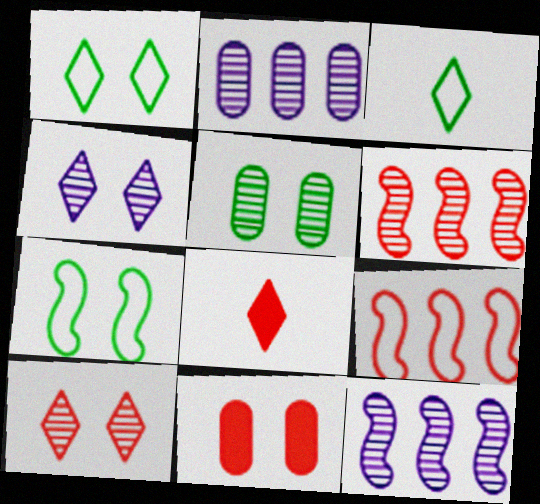[[2, 7, 8], 
[3, 11, 12], 
[4, 7, 11]]